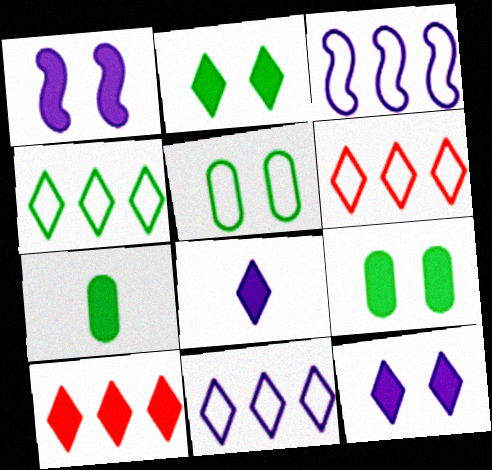[[1, 7, 10], 
[2, 8, 10], 
[4, 6, 11]]